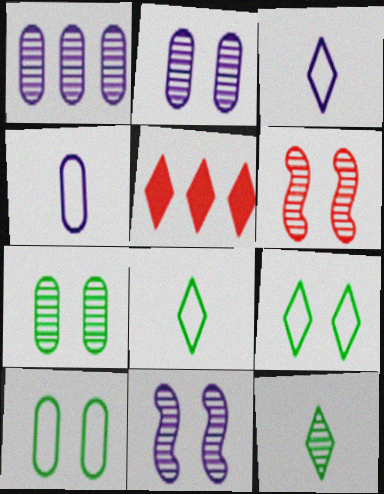[[1, 6, 12]]